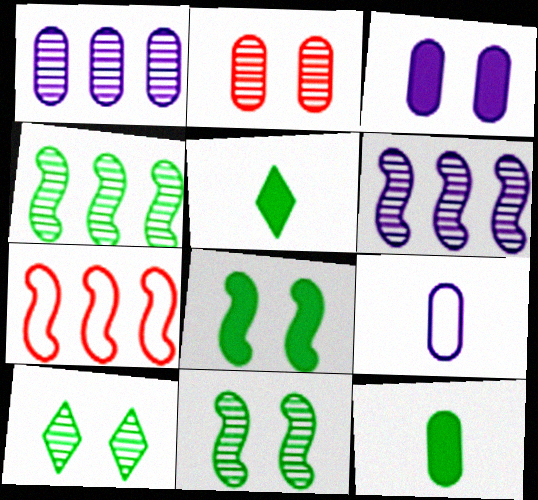[[1, 3, 9]]